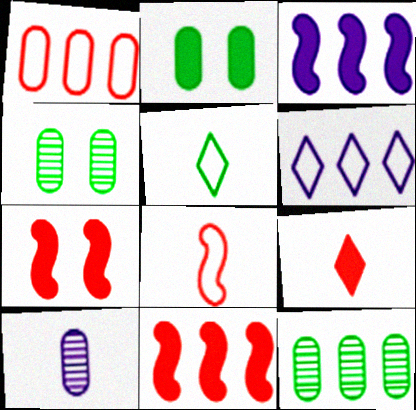[[1, 2, 10], 
[2, 3, 9], 
[6, 11, 12]]